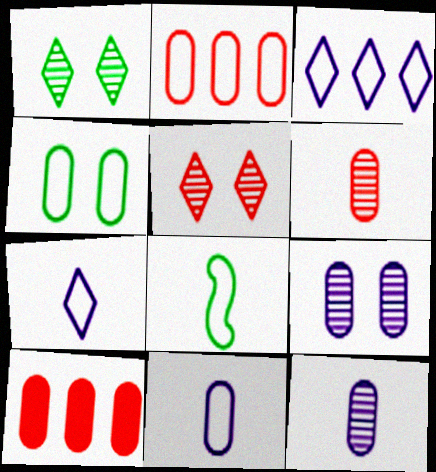[[2, 4, 11], 
[4, 10, 12]]